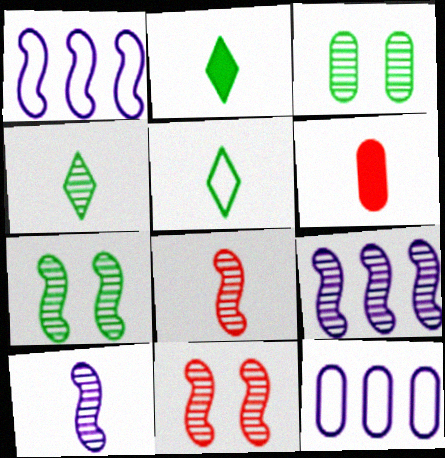[[2, 4, 5], 
[2, 11, 12], 
[3, 6, 12], 
[5, 6, 10], 
[7, 8, 9]]